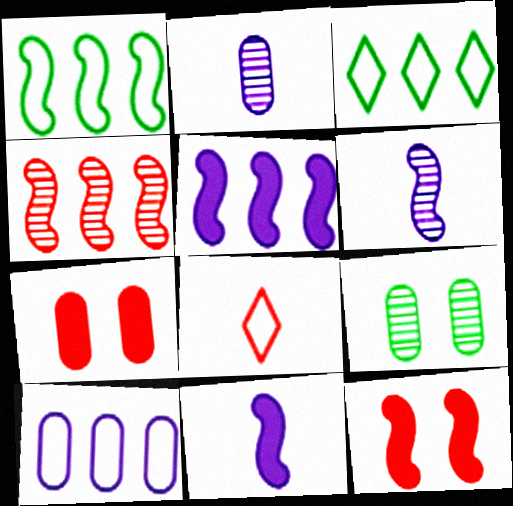[[1, 4, 5], 
[1, 6, 12], 
[2, 3, 12], 
[3, 6, 7], 
[4, 7, 8], 
[5, 8, 9]]